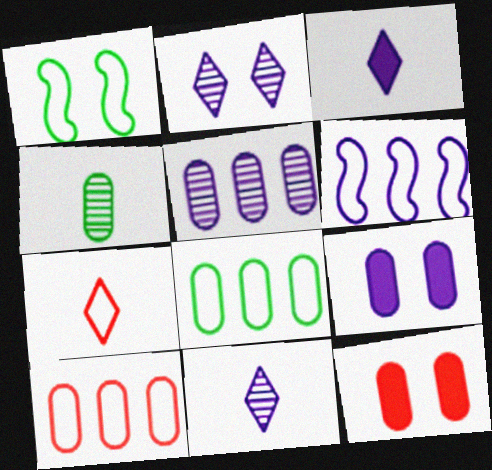[[1, 2, 12], 
[4, 9, 10], 
[6, 9, 11]]